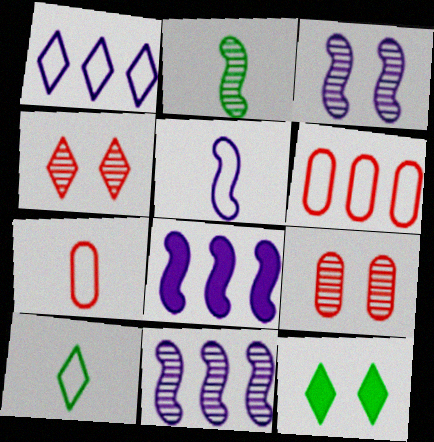[[3, 5, 8], 
[5, 7, 10], 
[7, 11, 12], 
[8, 9, 10]]